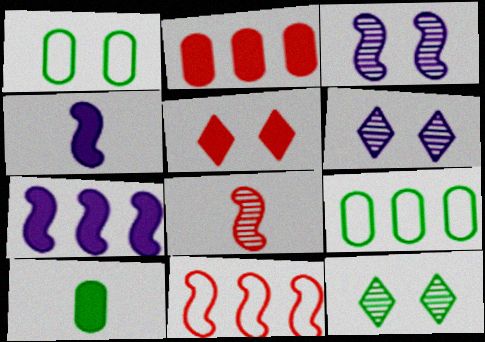[[1, 3, 5], 
[5, 7, 10], 
[6, 10, 11]]